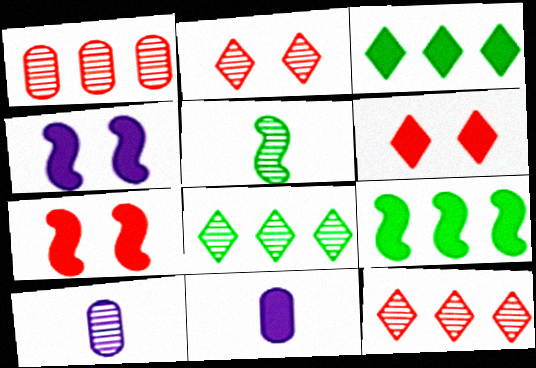[[3, 7, 11], 
[6, 9, 11]]